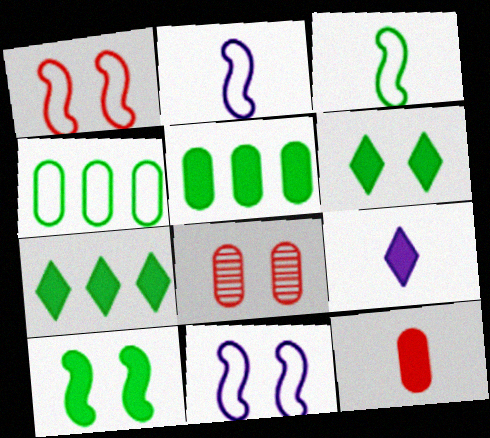[[2, 7, 8], 
[6, 8, 11]]